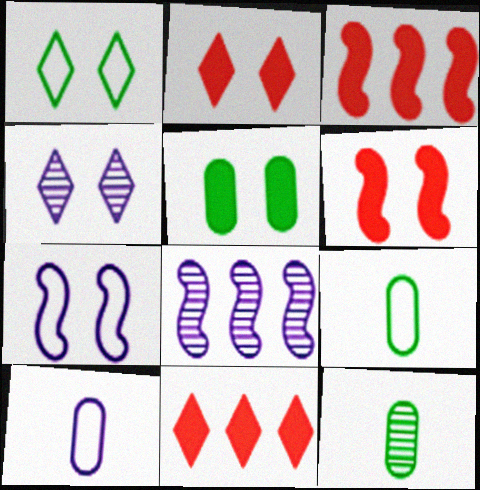[[1, 2, 4], 
[2, 8, 9], 
[3, 4, 9], 
[7, 11, 12]]